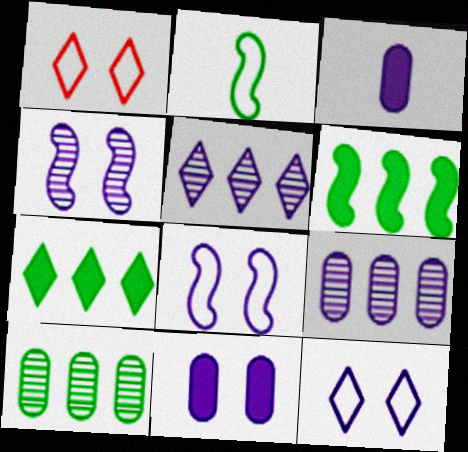[[3, 5, 8], 
[4, 11, 12]]